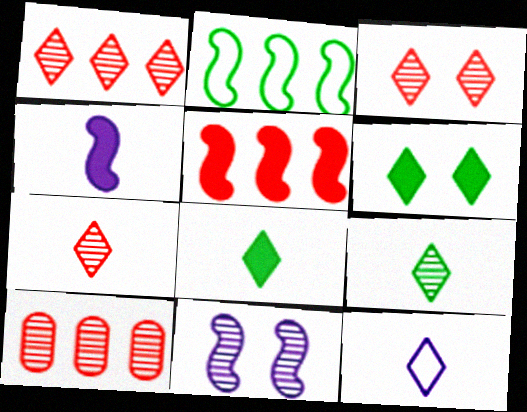[[1, 3, 7], 
[1, 6, 12], 
[7, 8, 12], 
[9, 10, 11]]